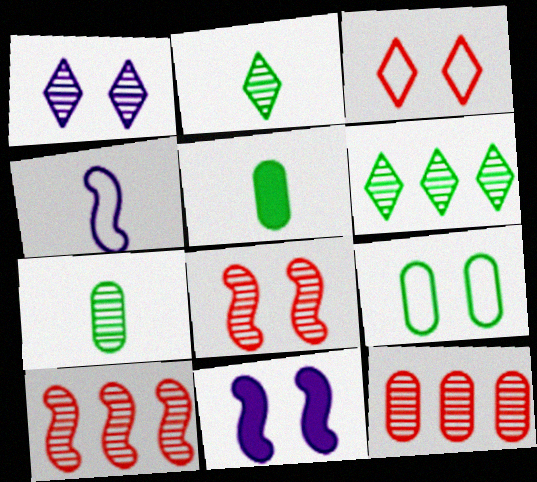[[1, 7, 10]]